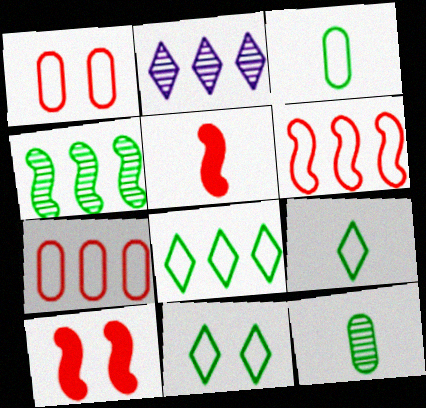[[2, 3, 10], 
[8, 9, 11]]